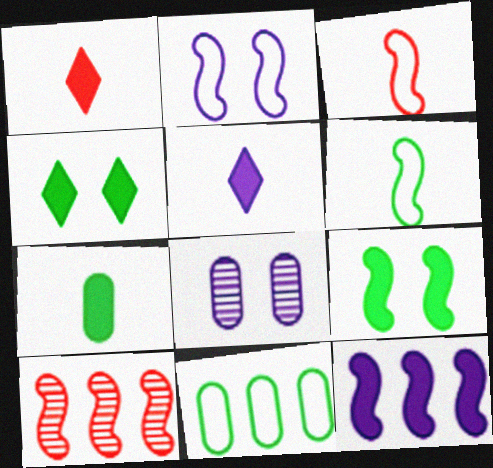[]